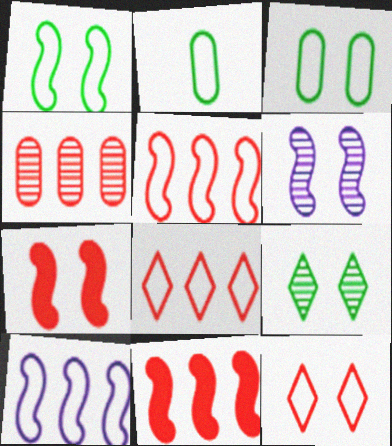[[1, 6, 7], 
[2, 10, 12], 
[4, 8, 11]]